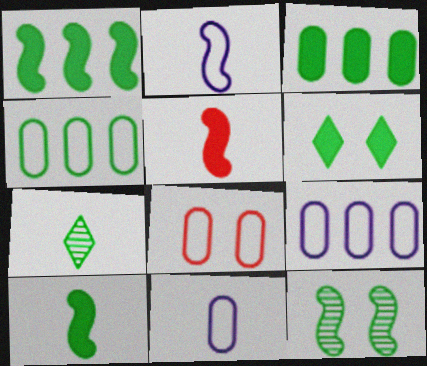[[3, 6, 10], 
[4, 8, 11], 
[5, 7, 11]]